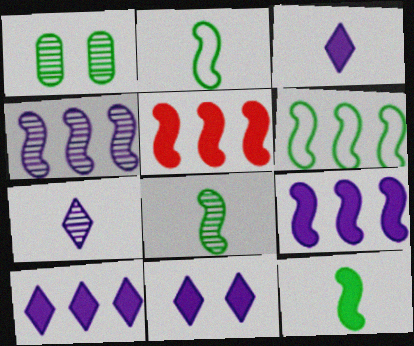[[2, 8, 12], 
[3, 10, 11], 
[4, 5, 6]]